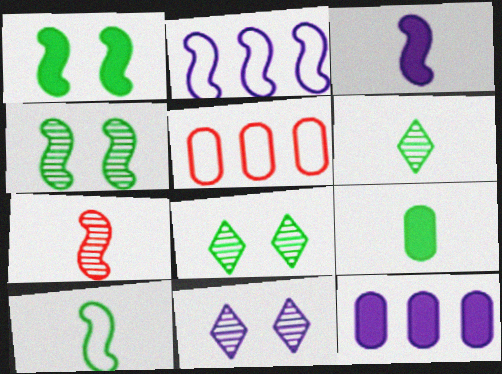[[1, 2, 7], 
[3, 5, 8], 
[3, 7, 10], 
[6, 9, 10]]